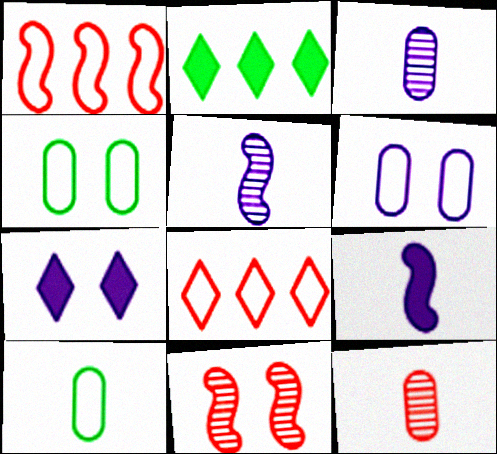[[4, 7, 11]]